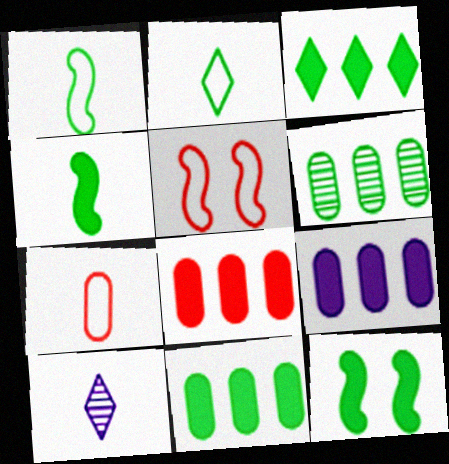[[2, 6, 12], 
[4, 7, 10], 
[5, 10, 11], 
[8, 9, 11]]